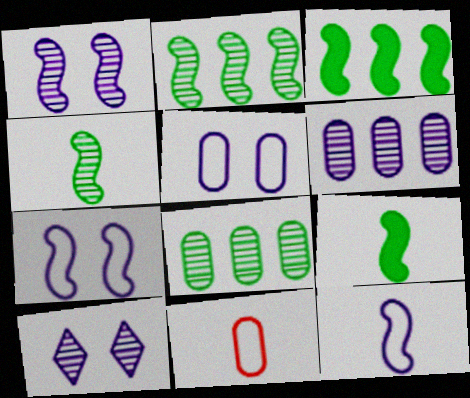[[3, 10, 11]]